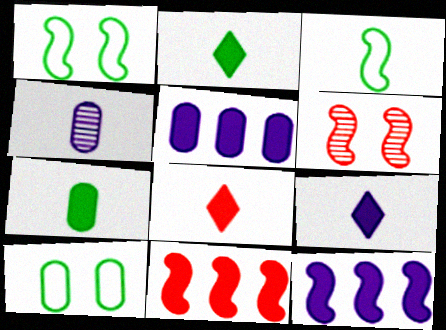[[2, 8, 9], 
[3, 4, 8], 
[3, 6, 12]]